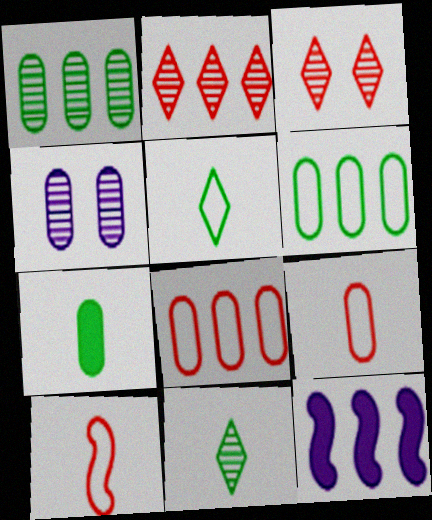[[2, 6, 12], 
[4, 7, 8]]